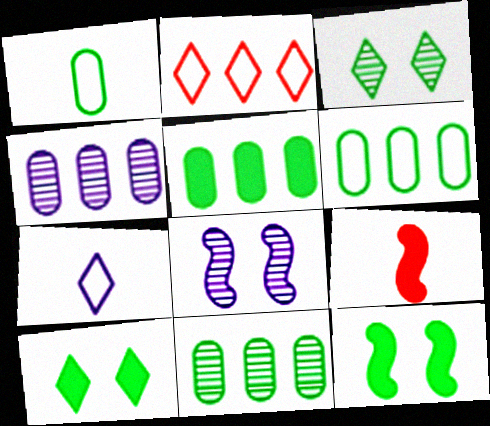[[5, 6, 11]]